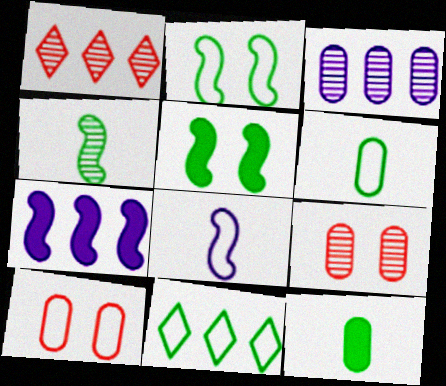[[2, 6, 11], 
[3, 10, 12], 
[8, 10, 11]]